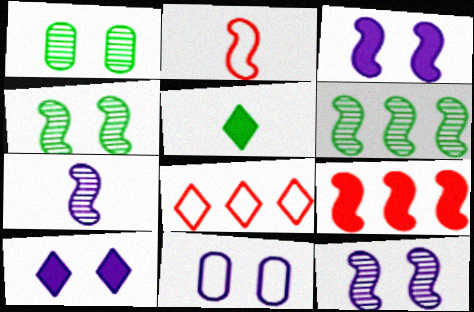[[2, 3, 6], 
[10, 11, 12]]